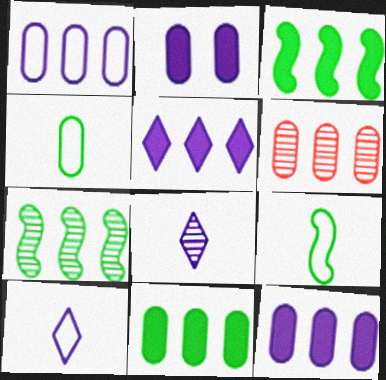[[1, 6, 11], 
[2, 4, 6]]